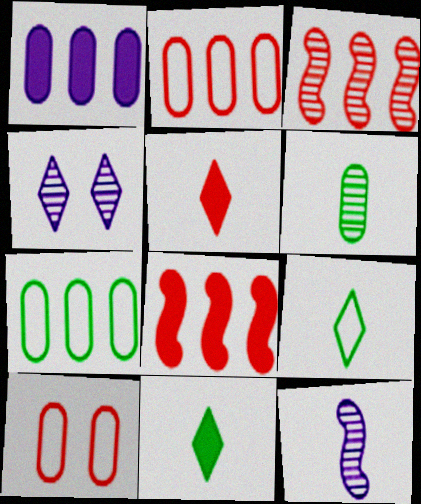[[1, 6, 10], 
[3, 4, 6], 
[3, 5, 10]]